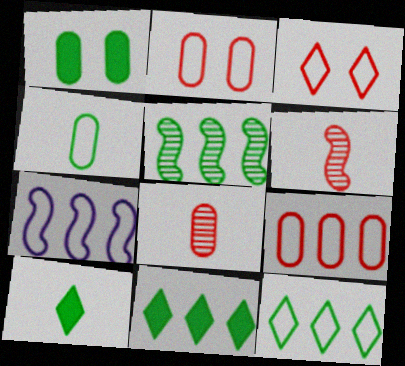[[3, 4, 7], 
[7, 9, 12]]